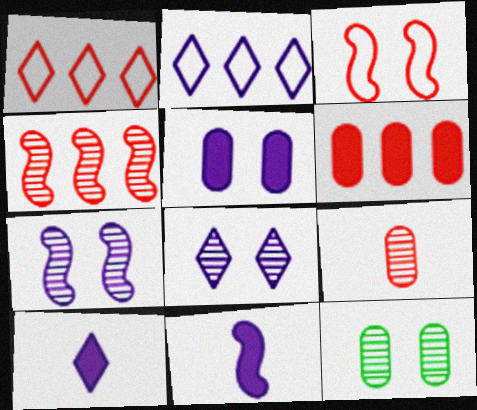[[1, 4, 6], 
[1, 11, 12], 
[2, 8, 10]]